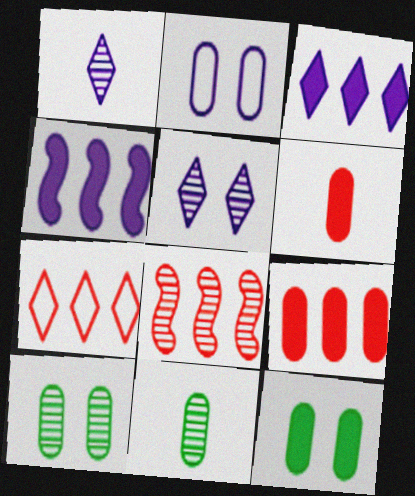[[1, 2, 4], 
[1, 8, 10], 
[2, 9, 11], 
[5, 8, 11], 
[7, 8, 9]]